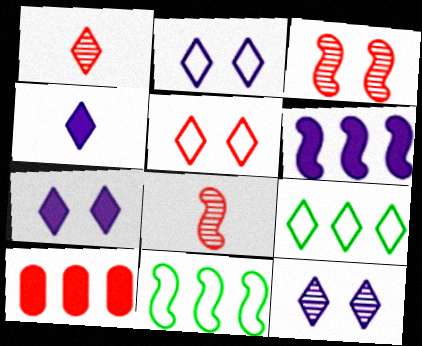[[1, 7, 9], 
[2, 7, 12], 
[5, 8, 10]]